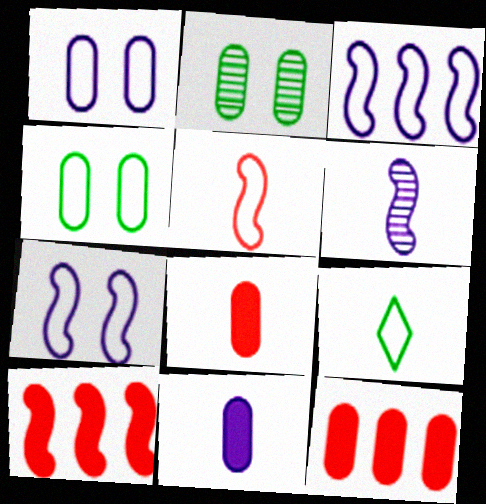[[6, 8, 9]]